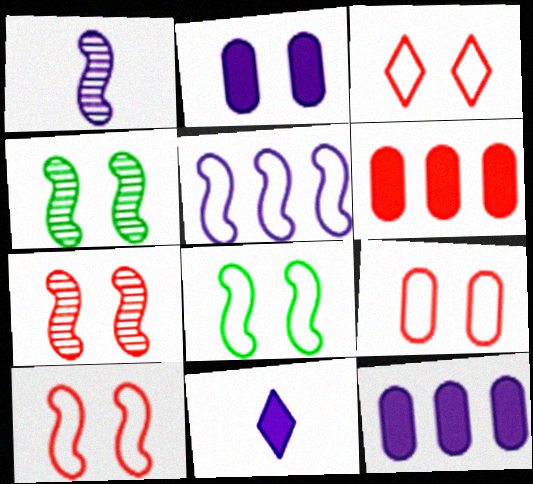[[2, 3, 4], 
[3, 9, 10]]